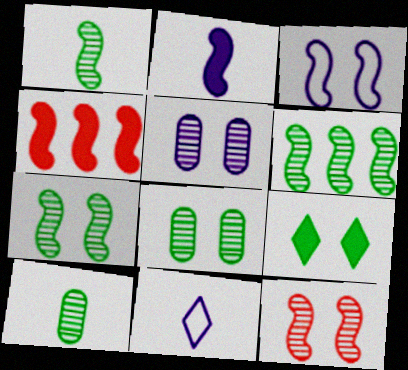[[1, 3, 4], 
[1, 6, 7], 
[4, 8, 11]]